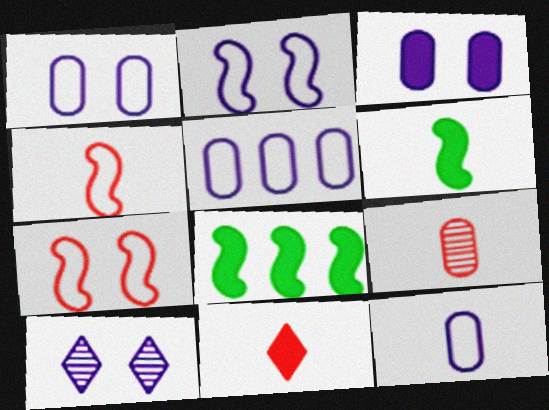[[1, 5, 12], 
[2, 3, 10], 
[3, 8, 11], 
[4, 9, 11]]